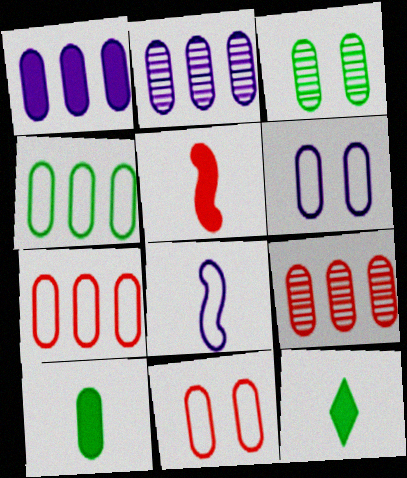[[1, 4, 9], 
[2, 10, 11], 
[3, 4, 10], 
[6, 9, 10]]